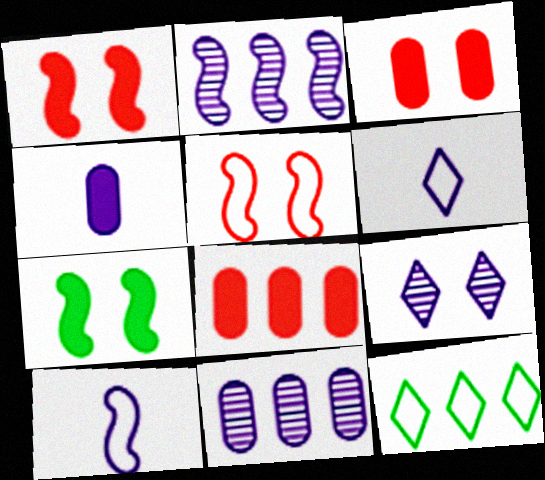[[2, 8, 12]]